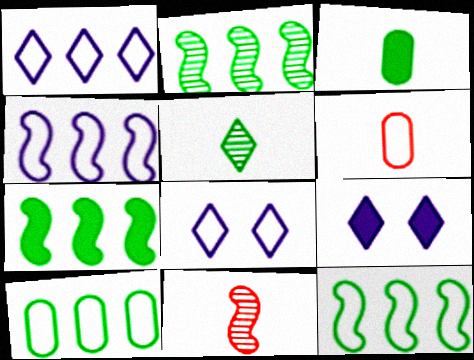[[2, 6, 9], 
[2, 7, 12], 
[6, 8, 12], 
[9, 10, 11]]